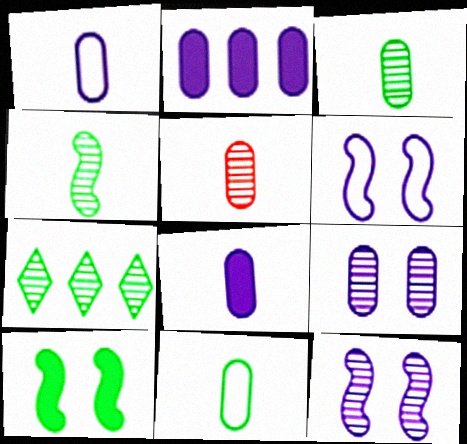[[1, 2, 9], 
[5, 7, 12], 
[5, 8, 11], 
[7, 10, 11]]